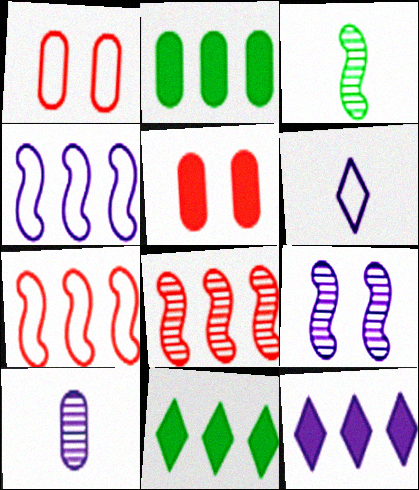[[1, 2, 10], 
[1, 3, 12], 
[3, 8, 9]]